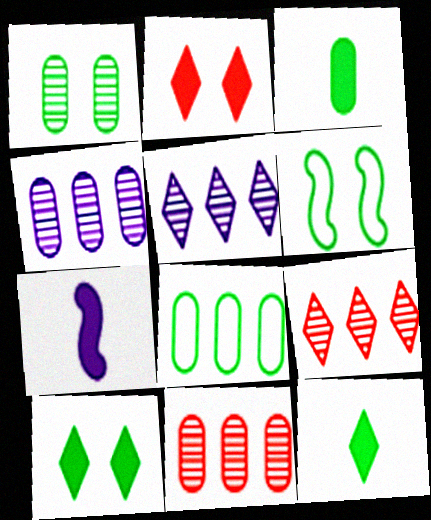[[1, 3, 8], 
[1, 6, 10]]